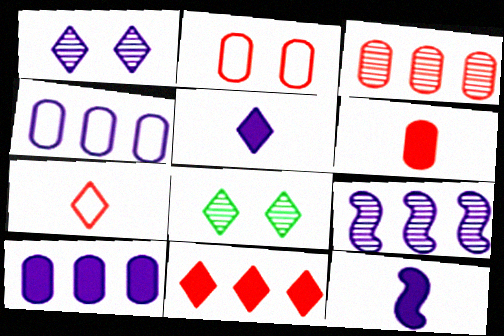[[1, 4, 12], 
[2, 3, 6]]